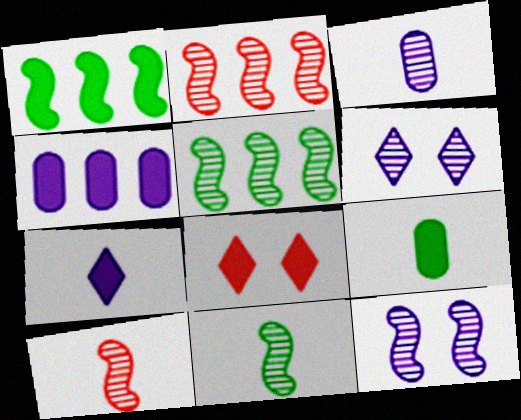[[2, 11, 12], 
[5, 10, 12]]